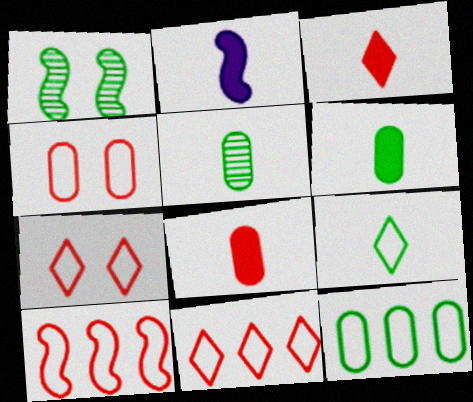[[1, 2, 10], 
[2, 3, 6]]